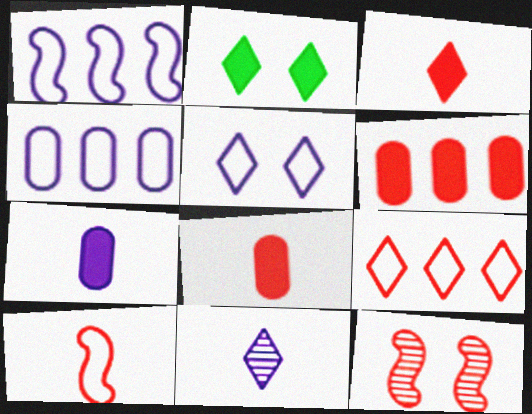[[2, 9, 11], 
[8, 9, 12]]